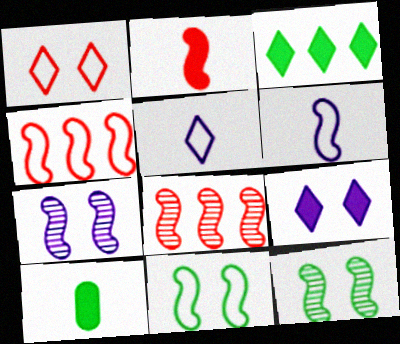[[4, 6, 11]]